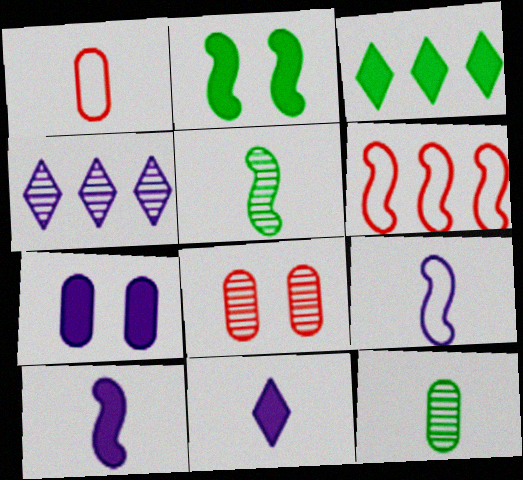[[1, 2, 4], 
[1, 5, 11], 
[3, 8, 9], 
[4, 5, 8], 
[4, 7, 9]]